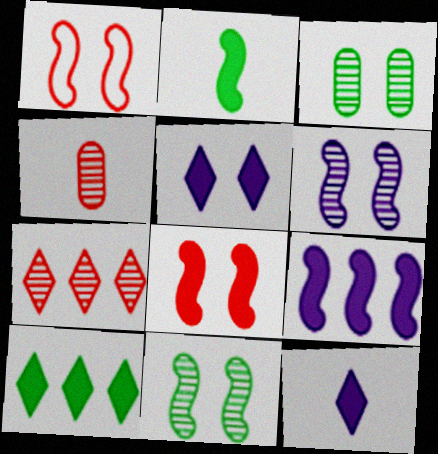[[1, 3, 5], 
[2, 8, 9]]